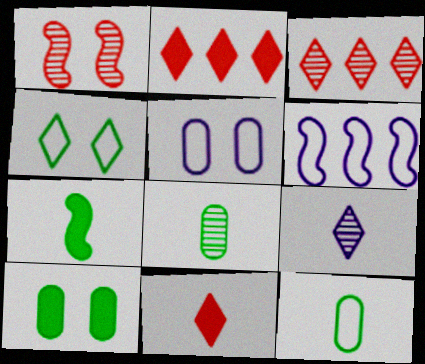[[1, 6, 7], 
[2, 4, 9], 
[3, 5, 7]]